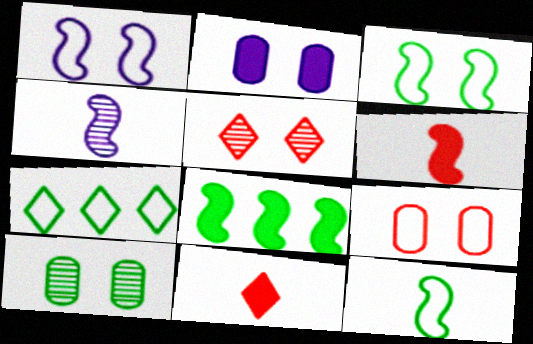[[2, 3, 5], 
[2, 8, 11], 
[2, 9, 10], 
[4, 6, 12]]